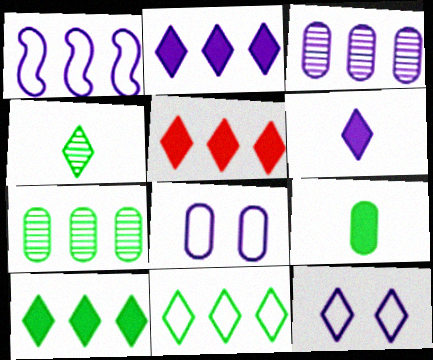[[1, 2, 3], 
[1, 5, 7], 
[2, 5, 10], 
[4, 5, 12]]